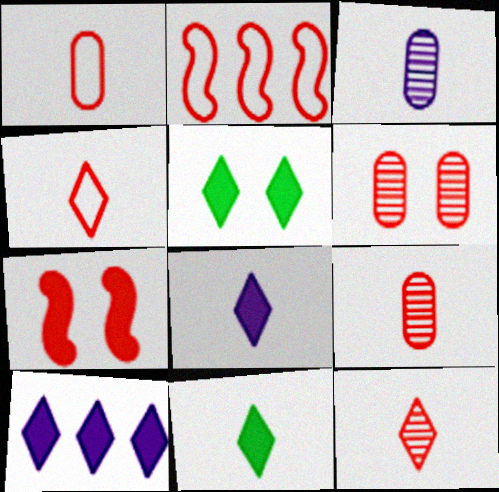[[2, 3, 5]]